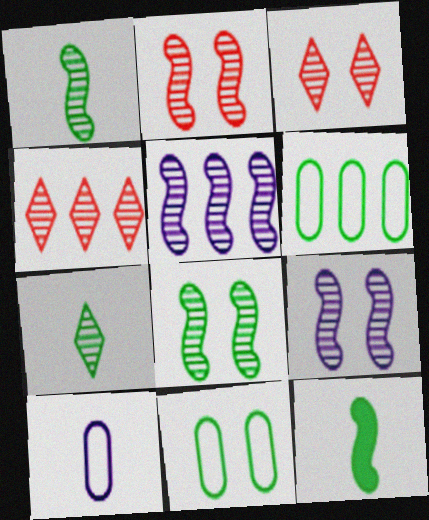[[1, 2, 5], 
[2, 8, 9]]